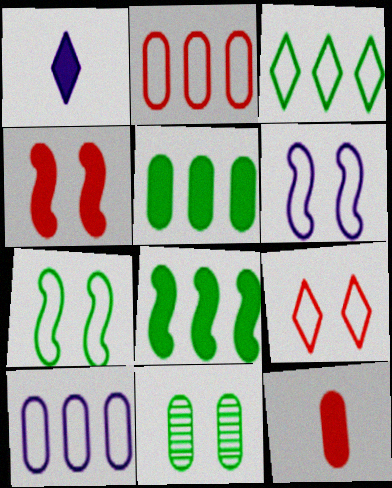[[1, 4, 5], 
[10, 11, 12]]